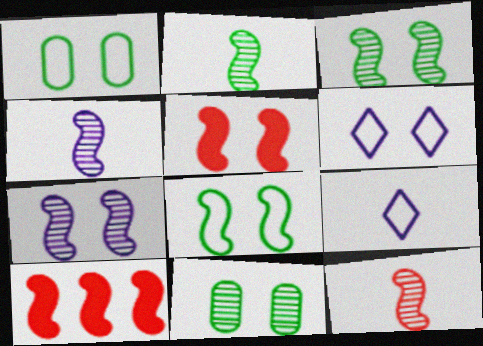[[2, 4, 12], 
[4, 8, 10], 
[5, 6, 11], 
[5, 7, 8], 
[9, 10, 11]]